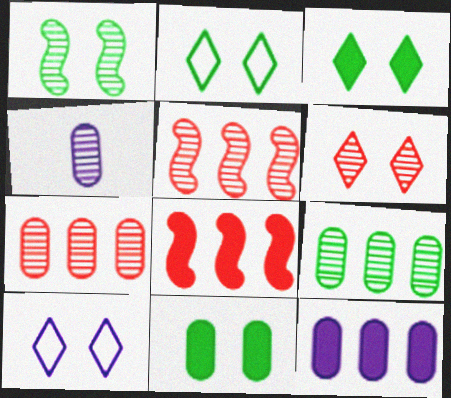[[1, 2, 11], 
[2, 4, 8], 
[3, 6, 10]]